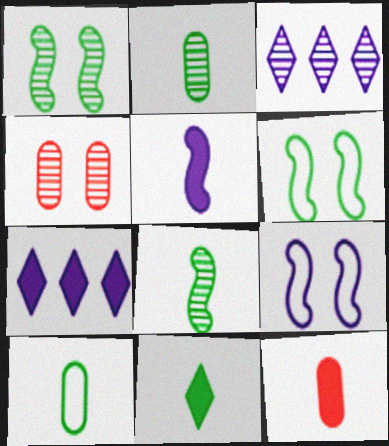[[3, 4, 8], 
[3, 6, 12], 
[5, 11, 12], 
[8, 10, 11]]